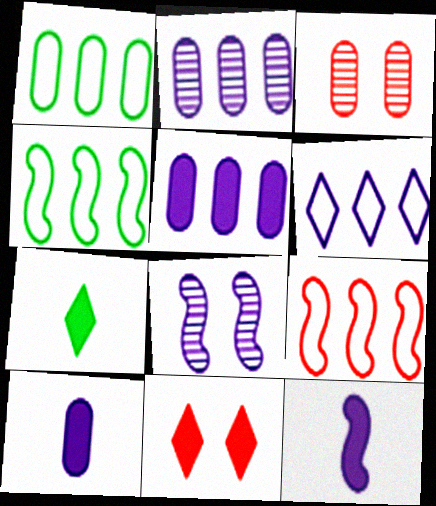[[1, 3, 10], 
[1, 6, 9], 
[6, 8, 10]]